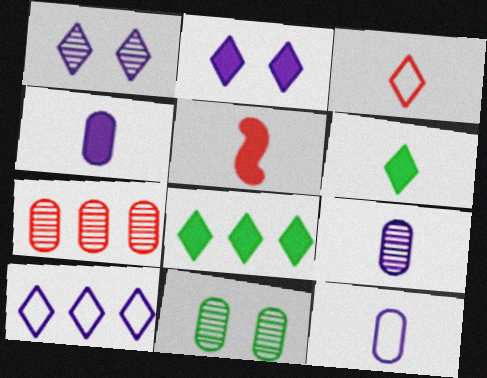[[1, 3, 8], 
[4, 5, 6], 
[4, 9, 12], 
[5, 10, 11], 
[7, 9, 11]]